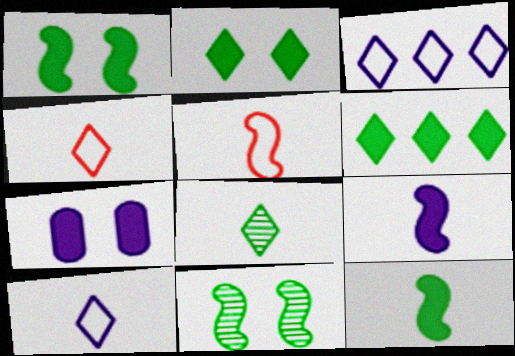[]